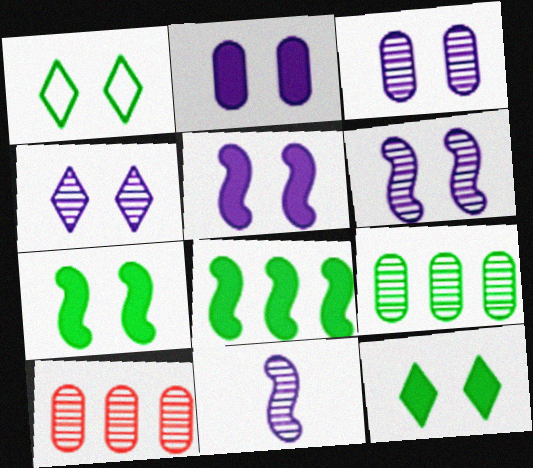[[3, 4, 6]]